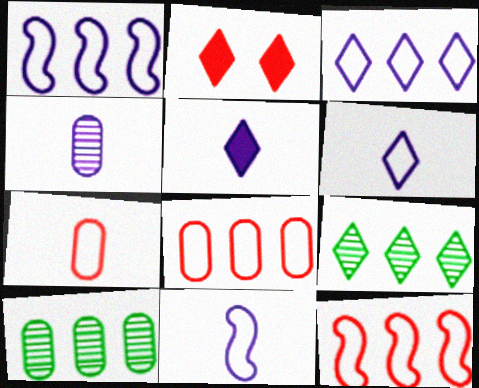[[2, 6, 9], 
[2, 10, 11], 
[4, 5, 11]]